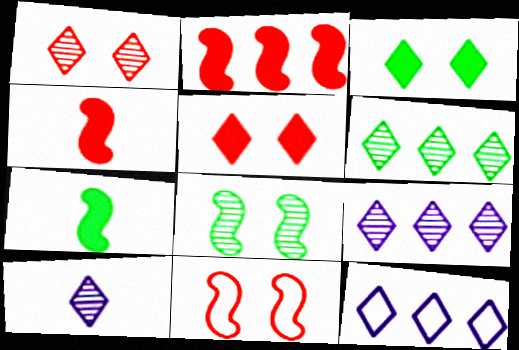[[1, 6, 10]]